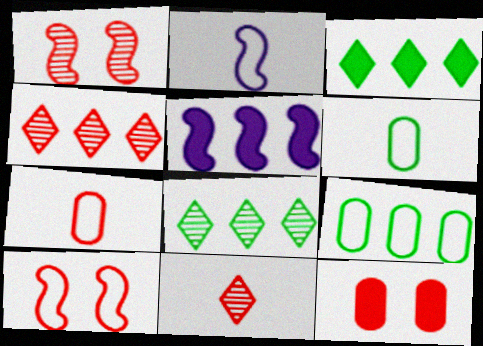[[2, 8, 12], 
[4, 5, 9]]